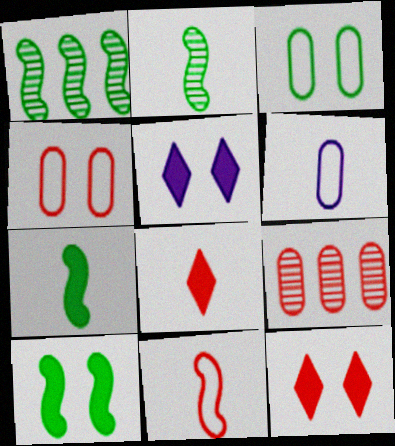[[1, 6, 12], 
[2, 6, 8], 
[9, 11, 12]]